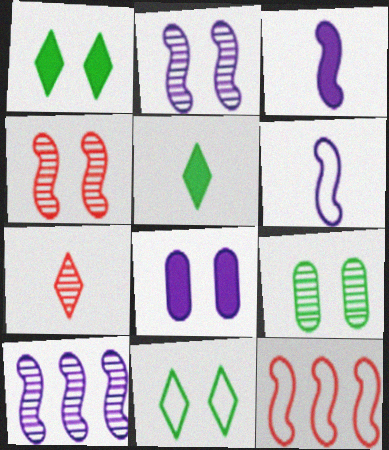[[4, 8, 11], 
[7, 9, 10]]